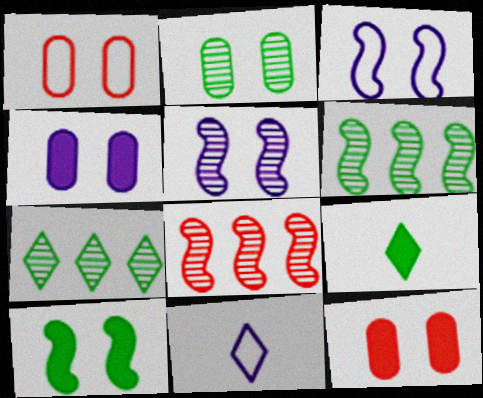[[1, 2, 4], 
[6, 11, 12]]